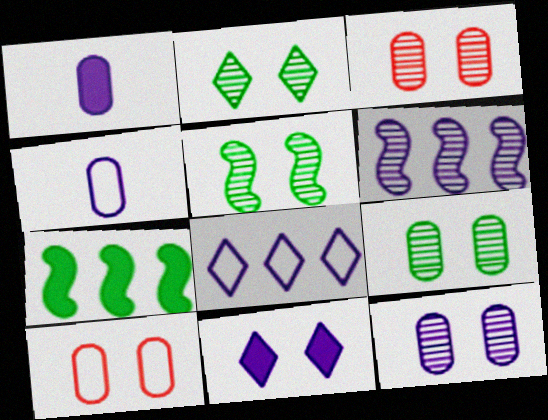[[2, 5, 9], 
[3, 9, 12], 
[4, 6, 11], 
[5, 10, 11]]